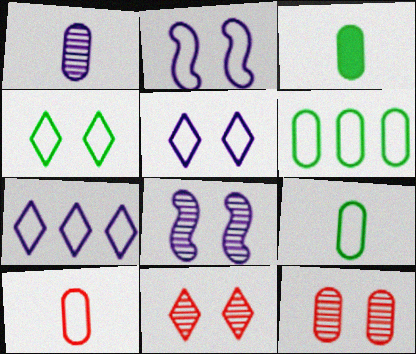[[1, 3, 10]]